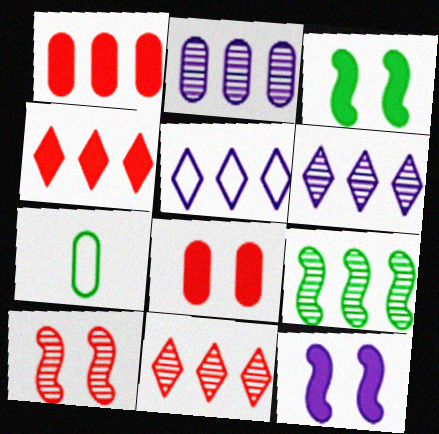[[1, 5, 9], 
[2, 7, 8], 
[2, 9, 11], 
[7, 11, 12]]